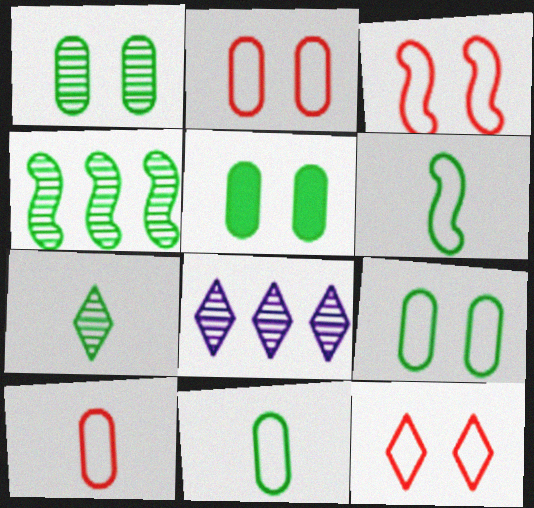[[1, 4, 7], 
[1, 5, 9], 
[2, 3, 12]]